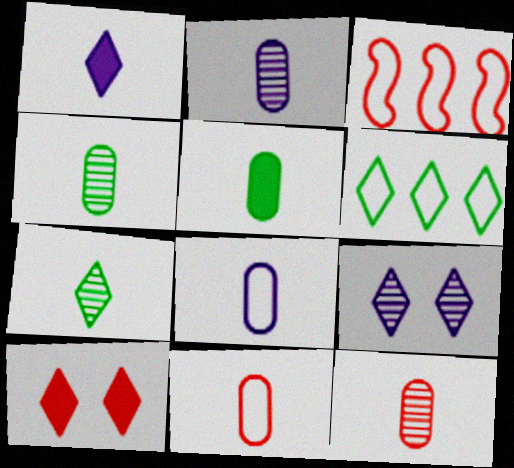[[2, 4, 12], 
[2, 5, 11], 
[3, 5, 9], 
[3, 10, 12], 
[5, 8, 12]]